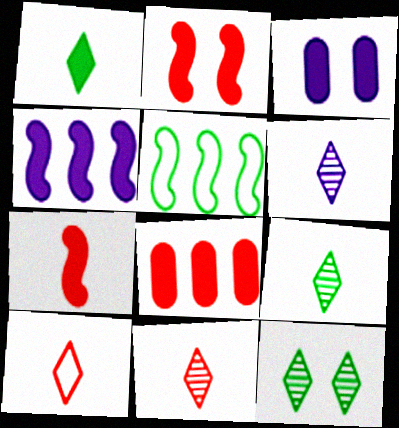[[1, 6, 10], 
[3, 5, 11], 
[6, 9, 11]]